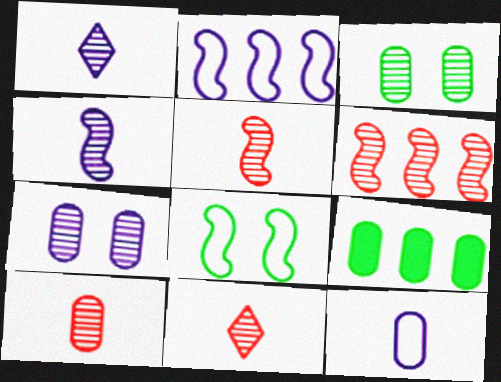[[1, 3, 6], 
[5, 10, 11]]